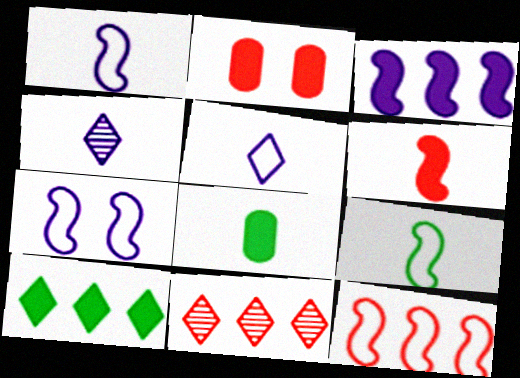[[7, 8, 11], 
[7, 9, 12]]